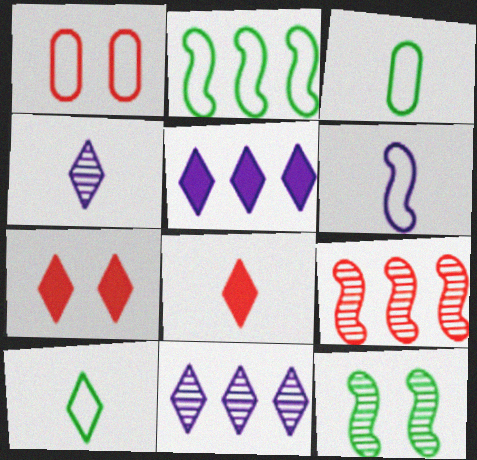[[1, 8, 9], 
[4, 8, 10], 
[7, 10, 11]]